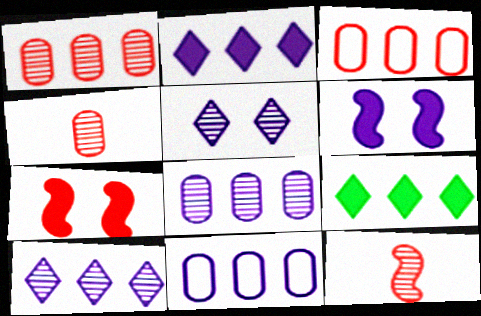[]